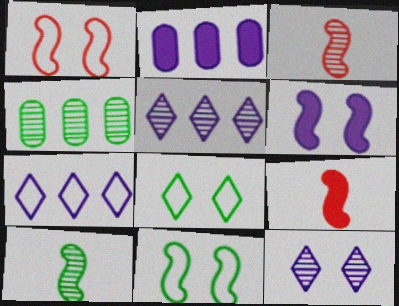[[2, 3, 8], 
[3, 4, 12]]